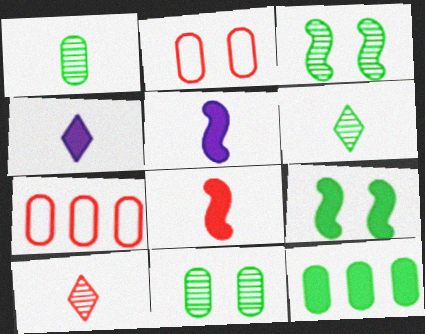[[3, 4, 7]]